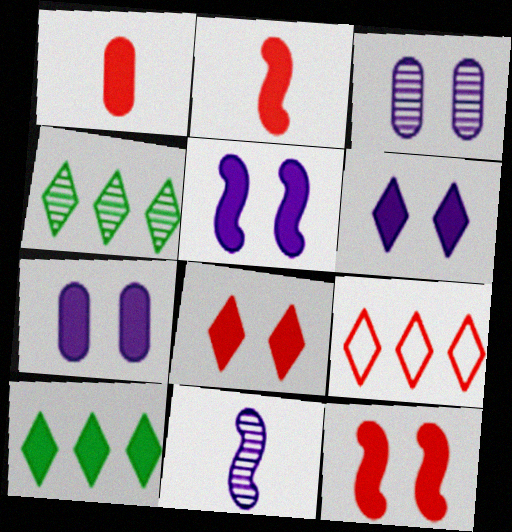[[1, 5, 10], 
[2, 7, 10], 
[5, 6, 7]]